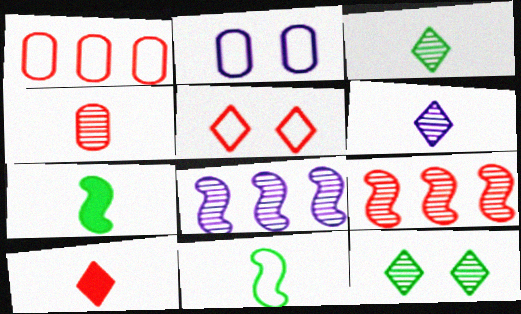[[4, 8, 12]]